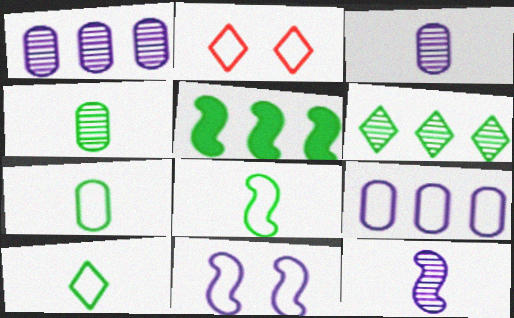[[2, 3, 5], 
[2, 8, 9], 
[7, 8, 10]]